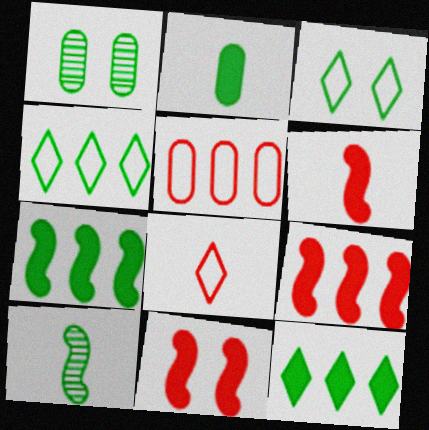[[6, 9, 11]]